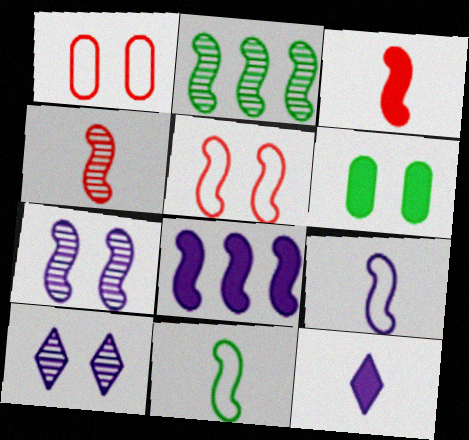[[1, 2, 12], 
[2, 4, 7], 
[5, 6, 10], 
[7, 8, 9]]